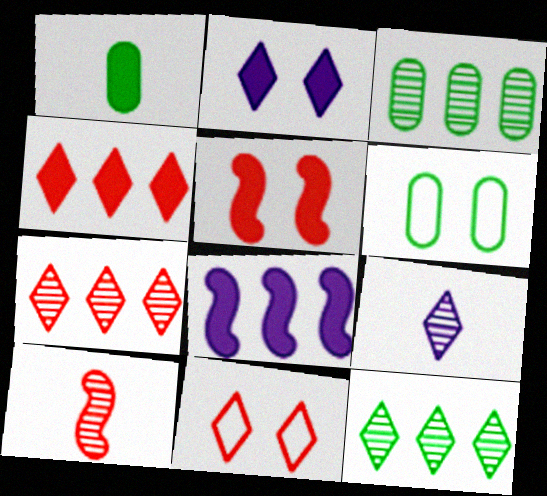[[1, 3, 6]]